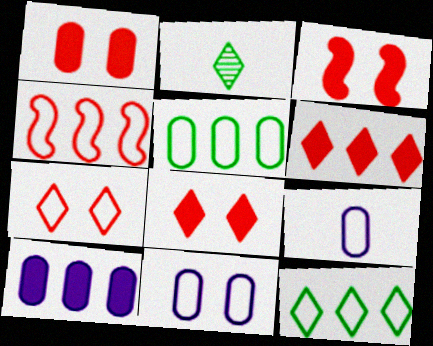[[1, 3, 8]]